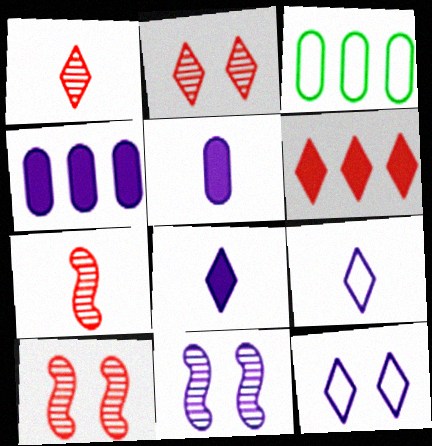[[3, 8, 10], 
[4, 9, 11]]